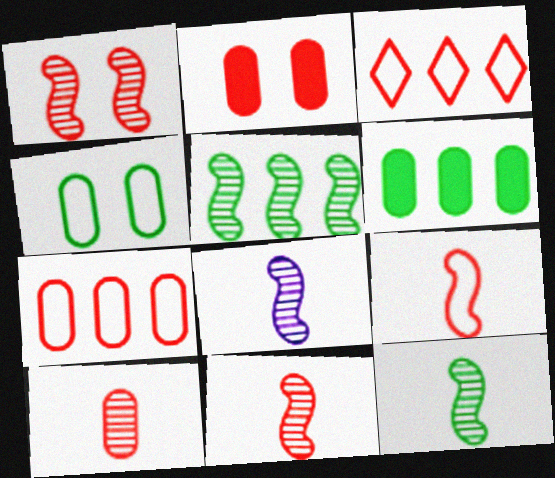[[1, 5, 8], 
[2, 3, 11], 
[2, 7, 10], 
[8, 11, 12]]